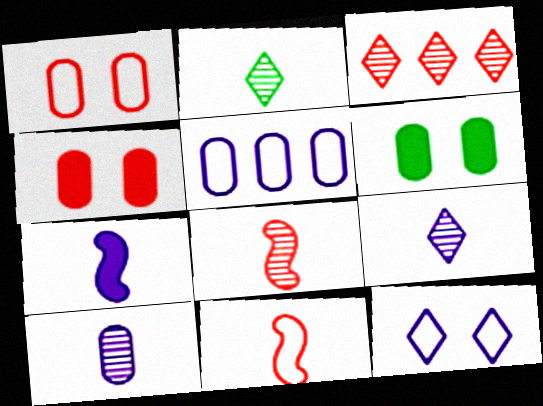[[2, 8, 10], 
[3, 4, 11]]